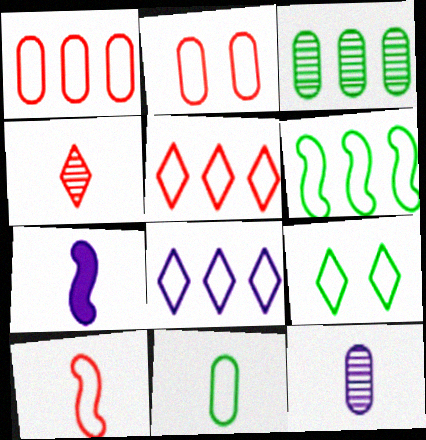[[1, 6, 8], 
[2, 5, 10], 
[4, 7, 11], 
[6, 9, 11]]